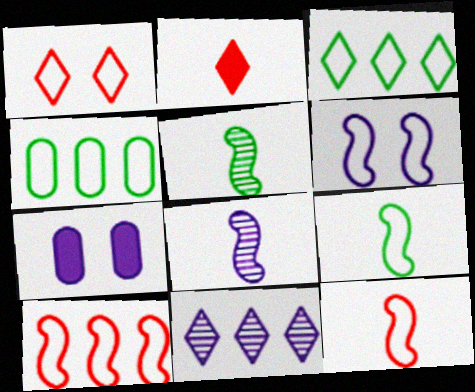[[6, 9, 10]]